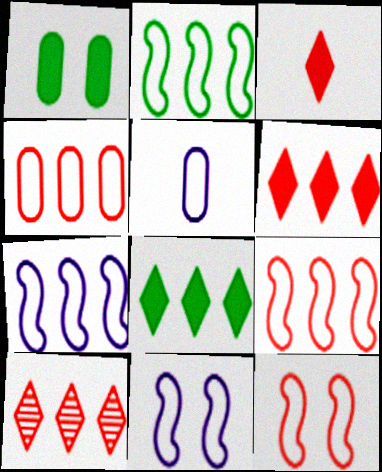[[2, 7, 9]]